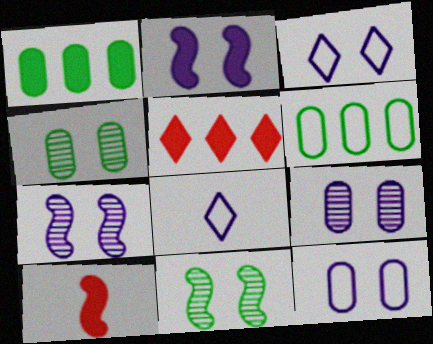[[2, 3, 9]]